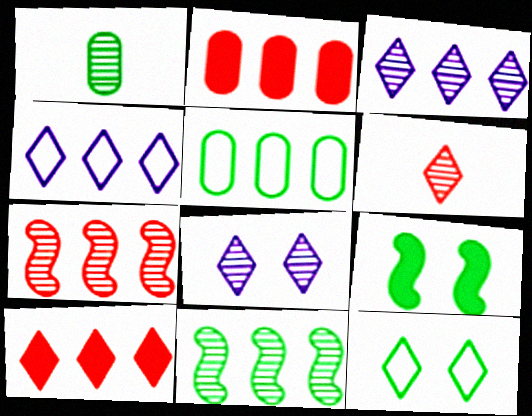[[1, 7, 8], 
[2, 4, 11]]